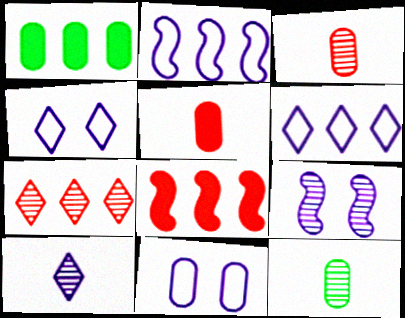[[1, 2, 7], 
[1, 3, 11], 
[4, 8, 12], 
[7, 9, 12]]